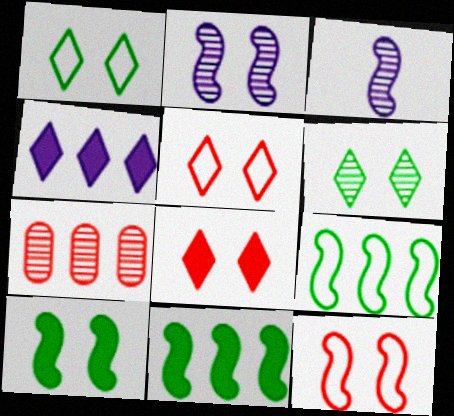[[2, 10, 12], 
[3, 6, 7], 
[3, 11, 12], 
[4, 7, 9]]